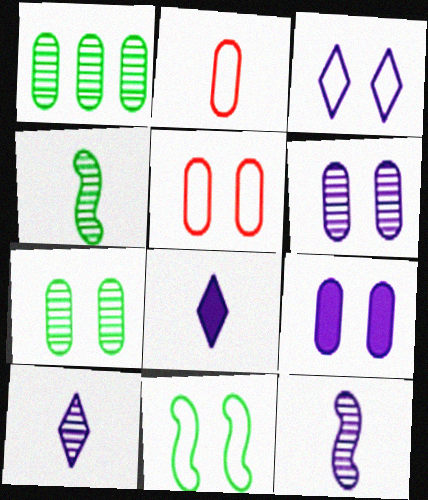[[1, 2, 9], 
[2, 4, 8], 
[3, 5, 11], 
[5, 7, 9]]